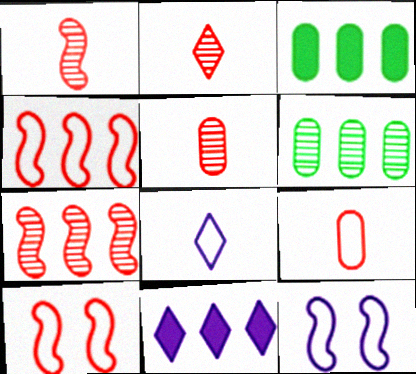[[1, 2, 5], 
[2, 3, 12], 
[4, 6, 11]]